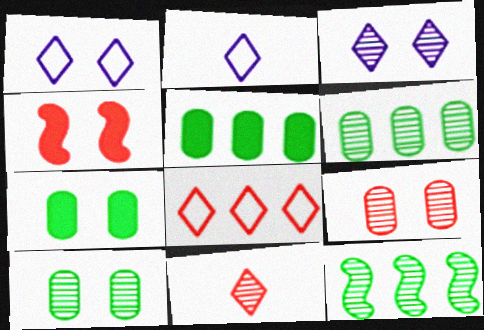[[1, 4, 10], 
[2, 4, 6]]